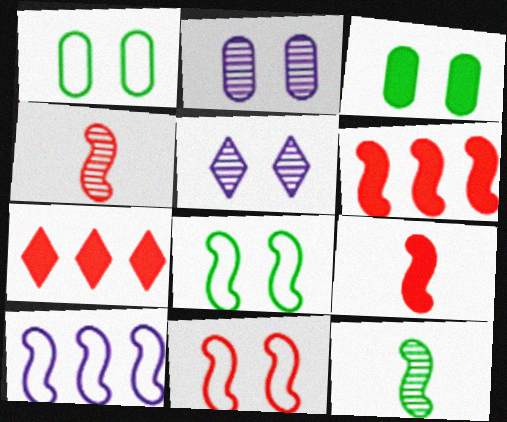[[3, 5, 11], 
[4, 6, 11]]